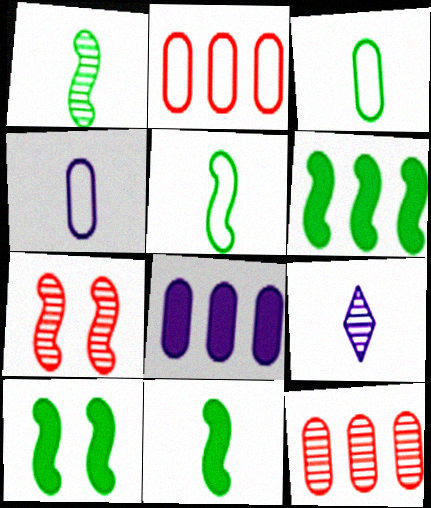[[1, 5, 11], 
[2, 9, 10], 
[6, 10, 11]]